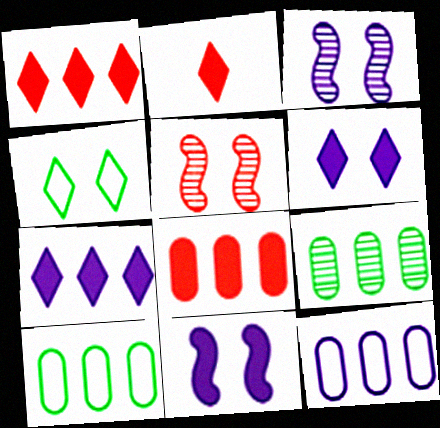[[2, 3, 10], 
[8, 9, 12]]